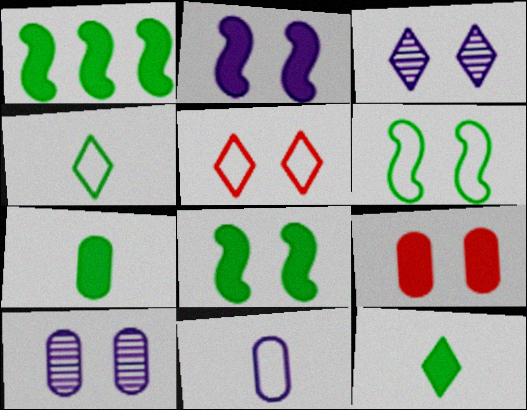[[3, 6, 9], 
[5, 8, 10]]